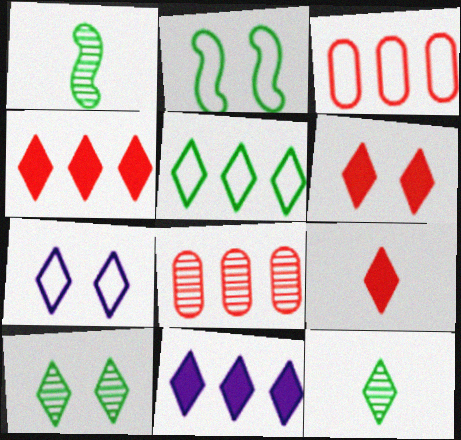[[4, 6, 9], 
[4, 7, 12], 
[6, 7, 10]]